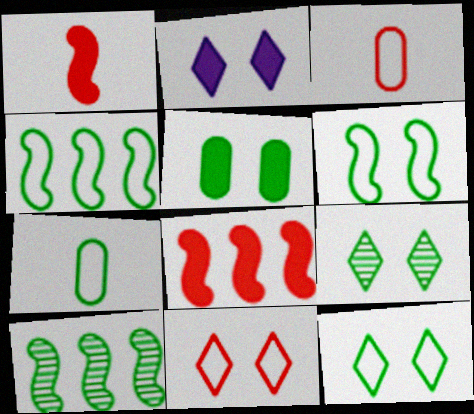[[2, 3, 10], 
[2, 9, 11], 
[4, 7, 12], 
[5, 6, 9]]